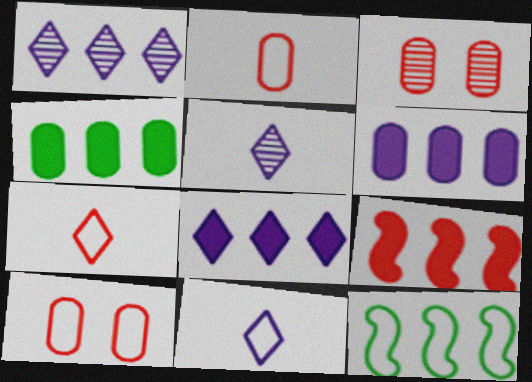[[3, 7, 9], 
[4, 8, 9], 
[10, 11, 12]]